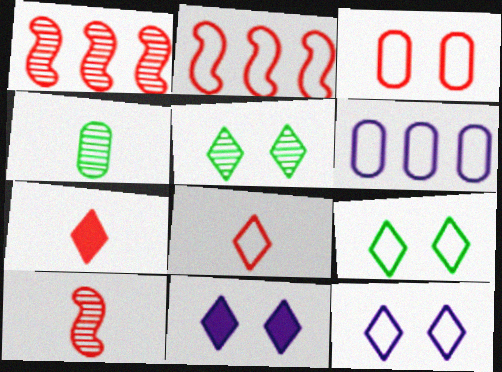[[1, 3, 7], 
[2, 3, 8], 
[2, 4, 11]]